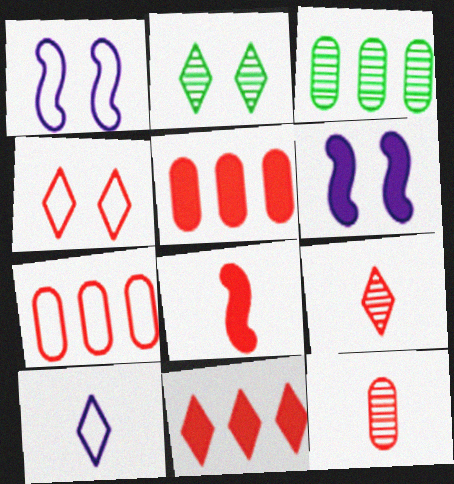[[2, 10, 11], 
[4, 9, 11]]